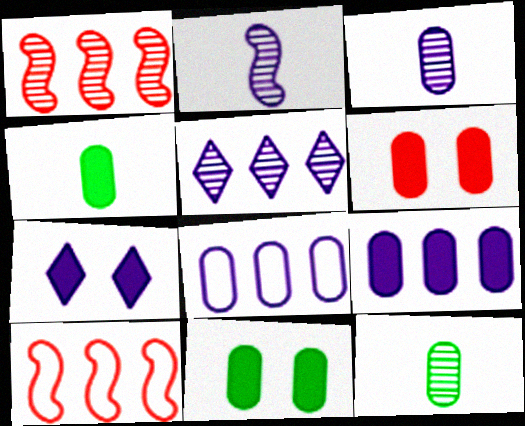[[2, 7, 8], 
[4, 6, 9], 
[6, 8, 12], 
[7, 10, 12]]